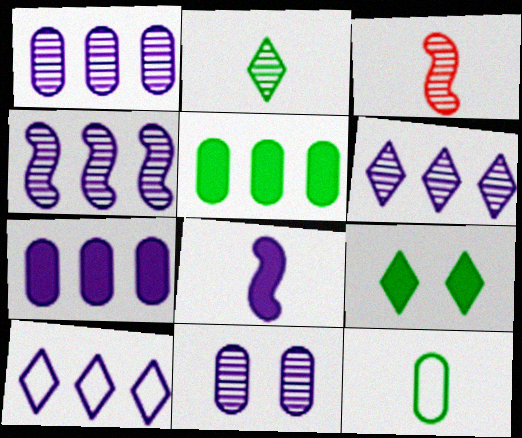[[1, 4, 6], 
[4, 7, 10], 
[8, 10, 11]]